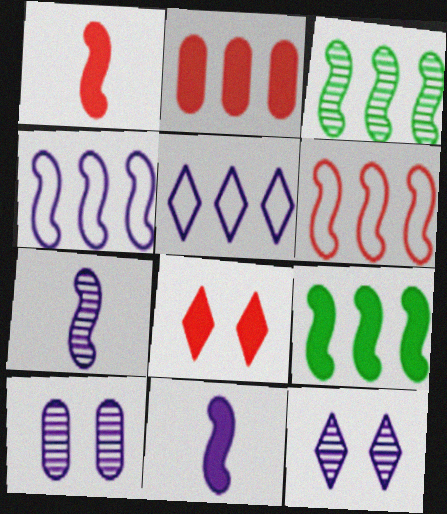[[1, 2, 8], 
[2, 3, 5], 
[5, 10, 11]]